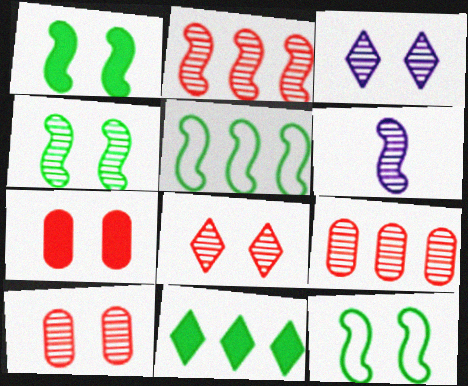[[1, 4, 12], 
[2, 4, 6], 
[3, 4, 10], 
[3, 7, 12]]